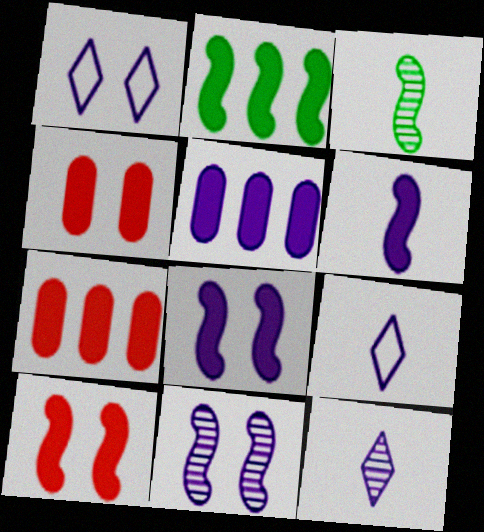[[1, 3, 7], 
[2, 6, 10], 
[5, 9, 11]]